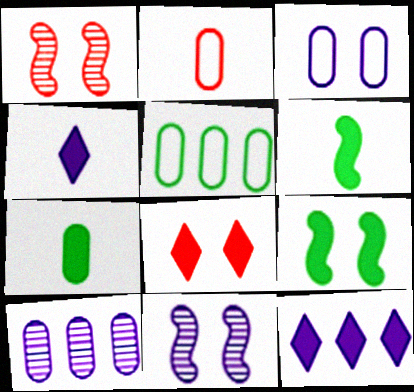[[1, 4, 5], 
[2, 3, 5]]